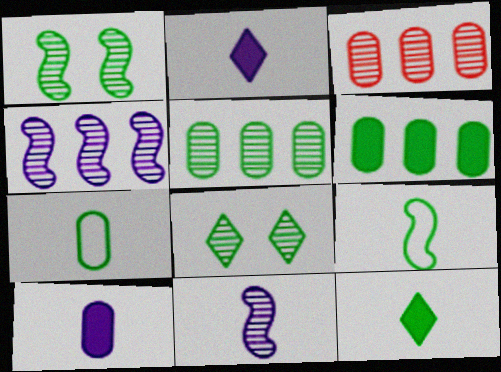[[3, 8, 11], 
[6, 8, 9]]